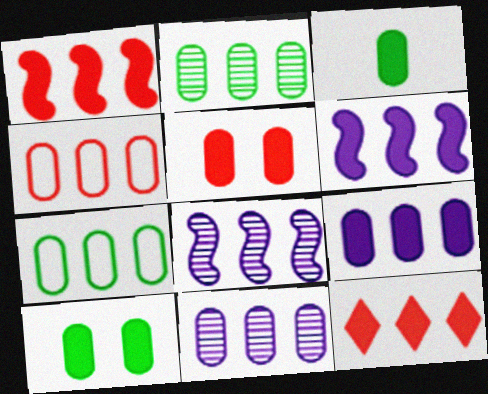[[2, 4, 9], 
[3, 5, 9], 
[7, 8, 12]]